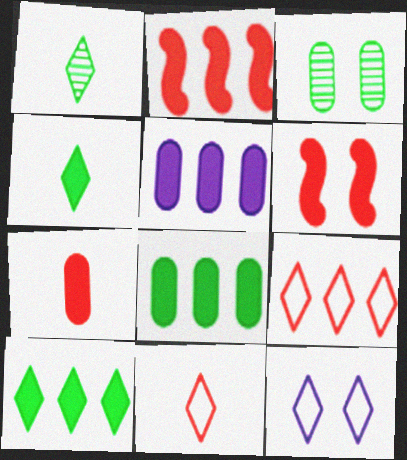[[2, 5, 10], 
[3, 6, 12], 
[4, 5, 6]]